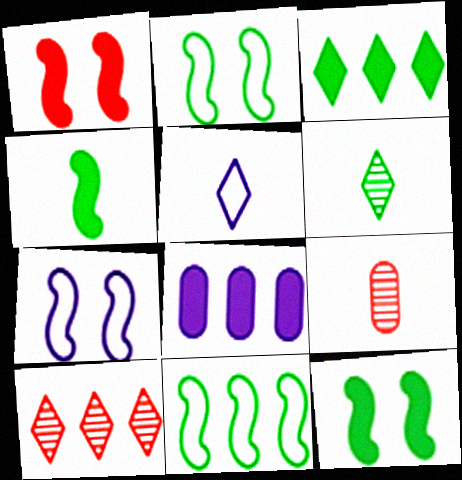[[3, 7, 9], 
[4, 5, 9], 
[8, 10, 11]]